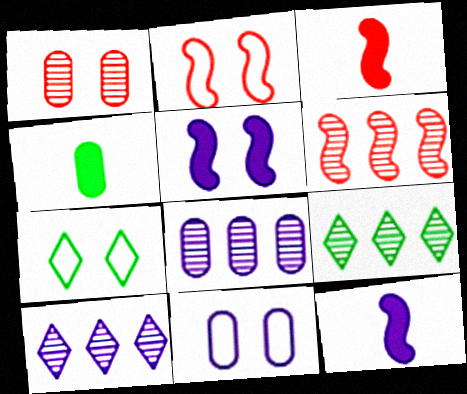[[1, 5, 7], 
[2, 3, 6], 
[2, 4, 10], 
[2, 7, 11], 
[3, 7, 8], 
[3, 9, 11], 
[6, 8, 9], 
[10, 11, 12]]